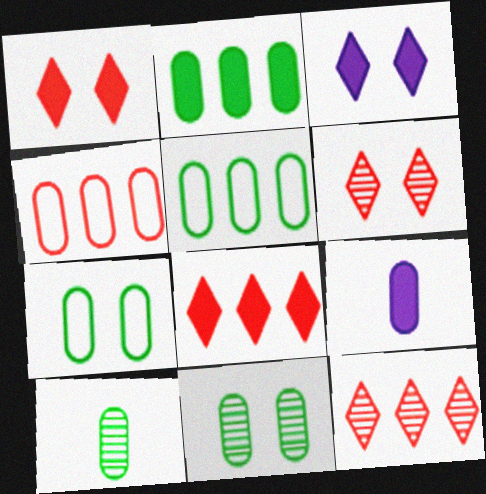[[2, 7, 10], 
[4, 9, 11]]